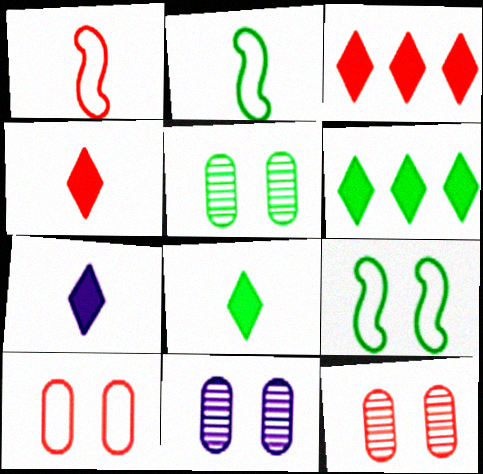[[1, 3, 12], 
[1, 6, 11], 
[2, 3, 11], 
[2, 5, 6], 
[4, 7, 8], 
[5, 11, 12]]